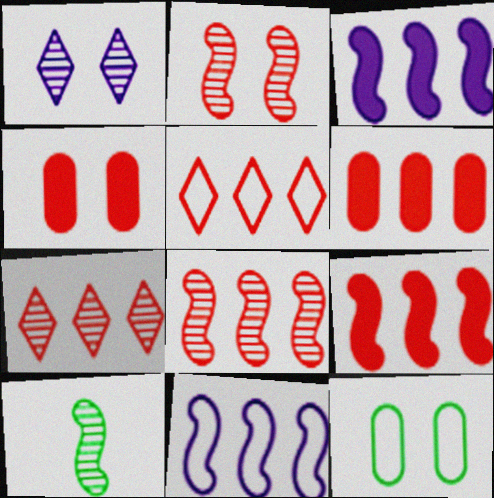[[5, 6, 8]]